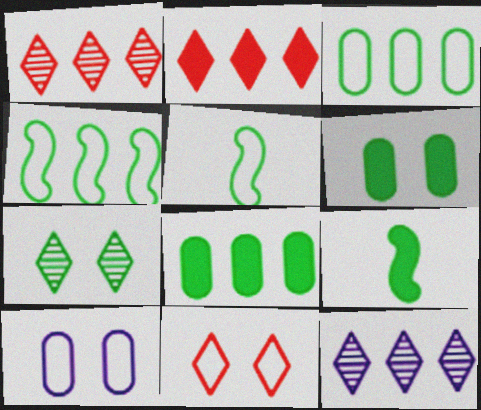[[1, 9, 10], 
[3, 7, 9], 
[5, 7, 8]]